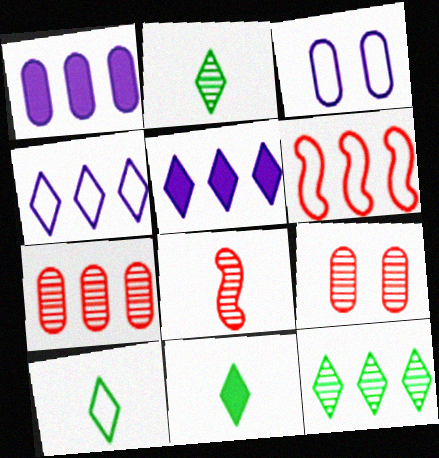[[1, 6, 12], 
[2, 10, 11], 
[3, 6, 10]]